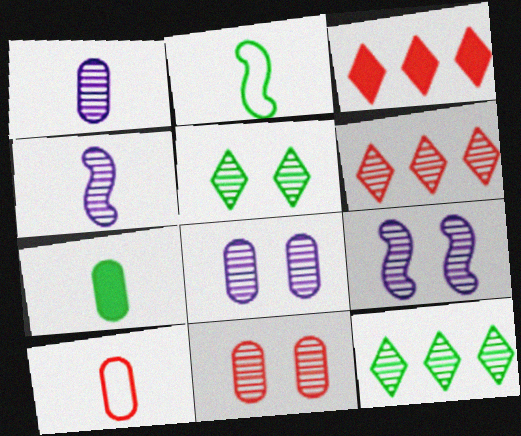[[1, 7, 10], 
[2, 3, 8], 
[4, 11, 12], 
[5, 9, 11]]